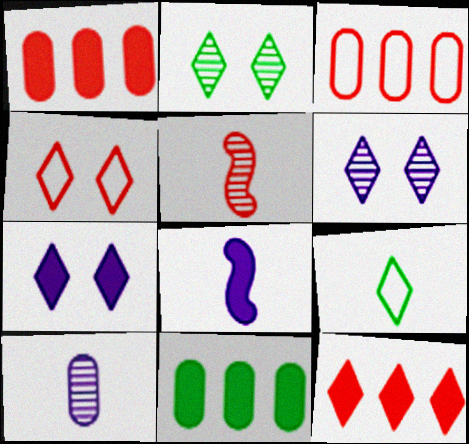[[1, 4, 5], 
[2, 3, 8], 
[2, 4, 7], 
[6, 9, 12]]